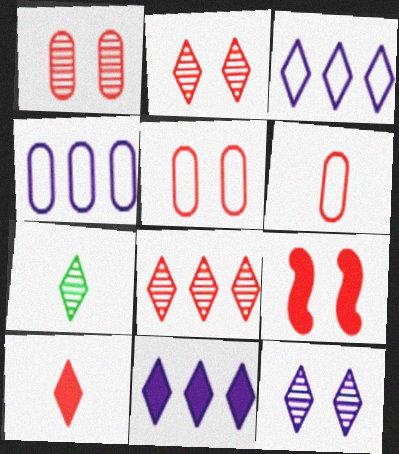[[2, 5, 9], 
[4, 7, 9], 
[6, 8, 9], 
[7, 8, 12]]